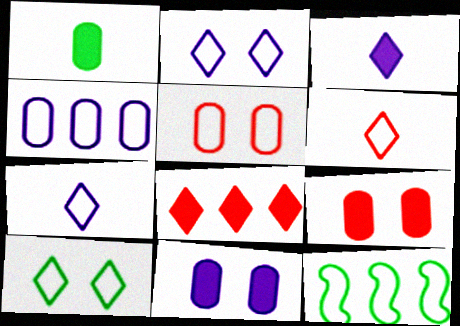[[5, 7, 12]]